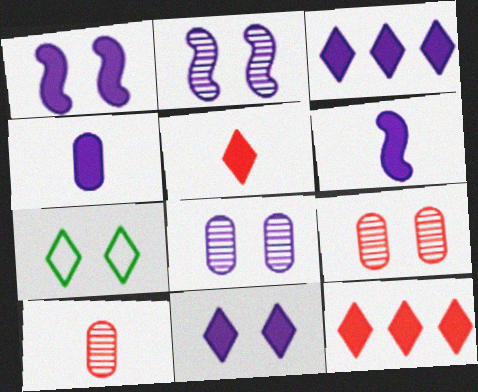[[1, 3, 4], 
[1, 7, 9]]